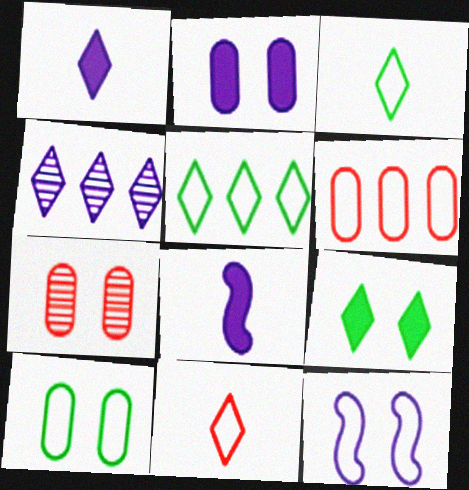[[2, 7, 10], 
[3, 6, 12], 
[4, 9, 11], 
[5, 7, 8], 
[7, 9, 12]]